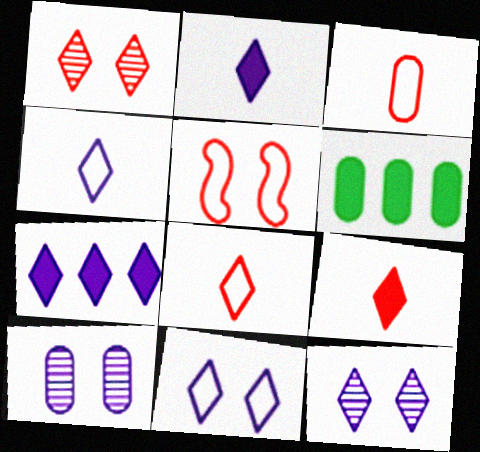[[3, 6, 10], 
[4, 7, 12]]